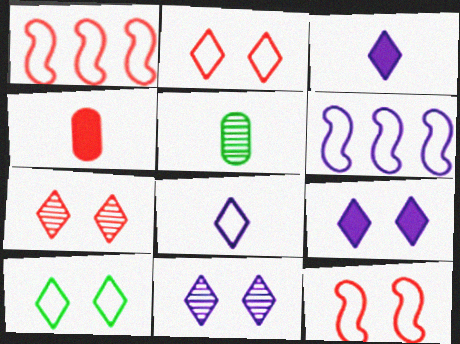[[1, 4, 7], 
[1, 5, 9], 
[7, 9, 10]]